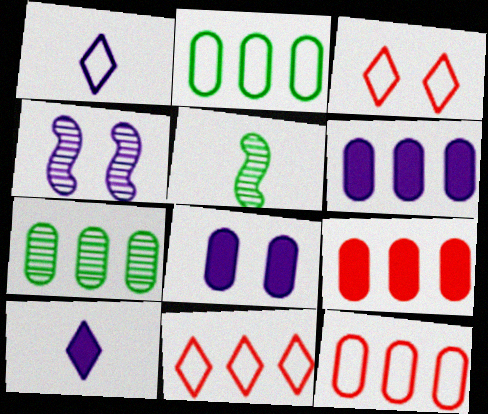[[1, 4, 6], 
[3, 5, 6], 
[5, 8, 11], 
[6, 7, 12]]